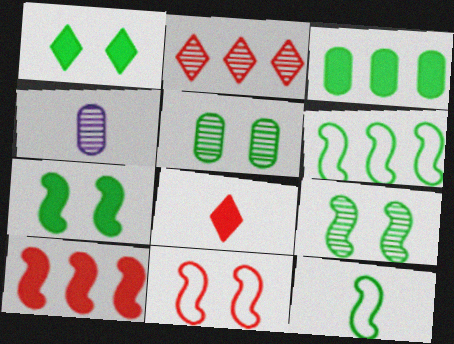[[2, 4, 9], 
[4, 8, 12]]